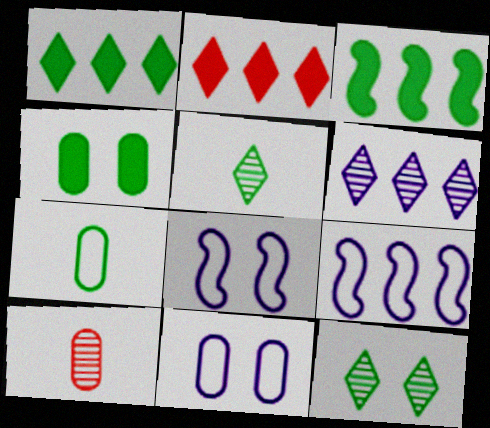[[1, 8, 10], 
[3, 7, 12]]